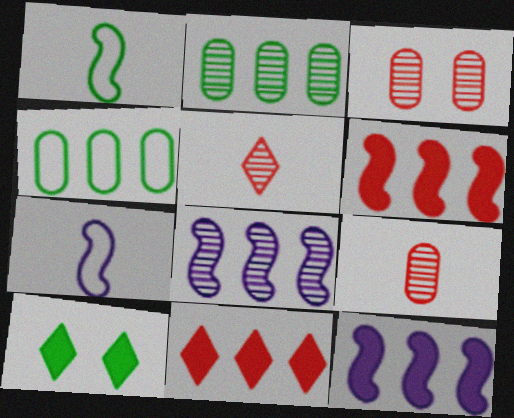[[1, 2, 10], 
[4, 8, 11]]